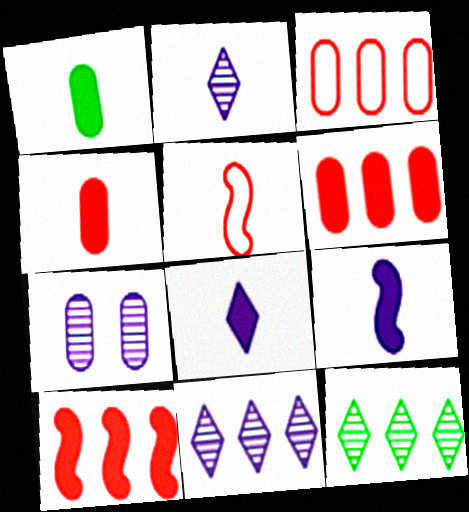[[1, 2, 5], 
[1, 3, 7]]